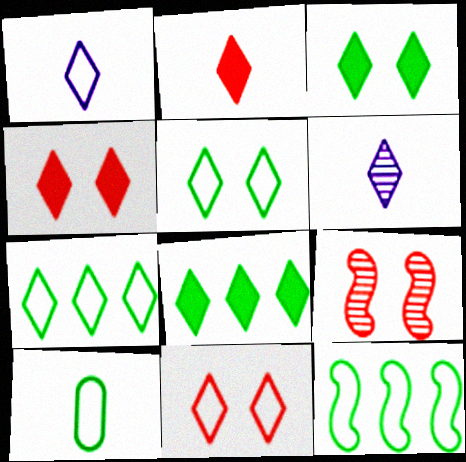[[1, 7, 11], 
[4, 6, 7], 
[5, 10, 12], 
[6, 8, 11]]